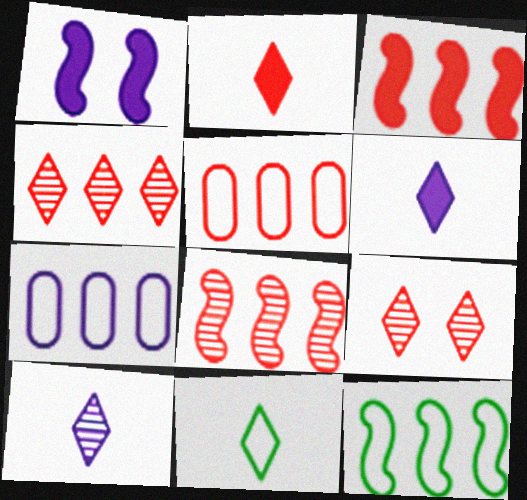[[1, 7, 10], 
[2, 10, 11], 
[3, 4, 5]]